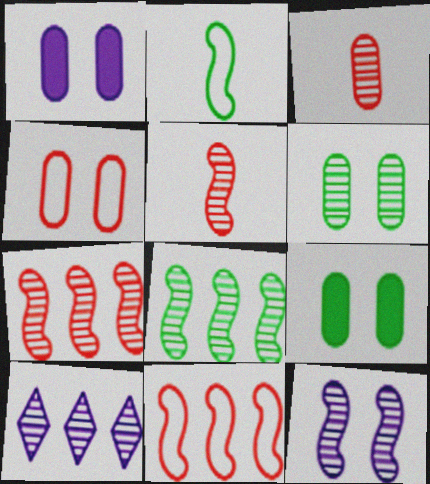[[1, 4, 6], 
[5, 6, 10], 
[5, 8, 12]]